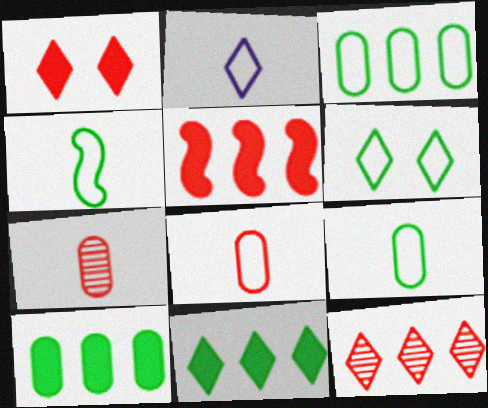[[2, 4, 8], 
[3, 4, 6]]